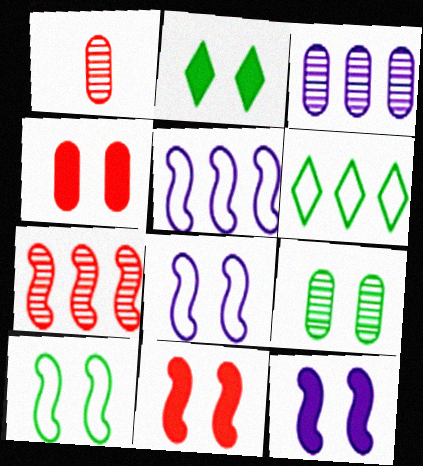[[1, 2, 5], 
[1, 3, 9], 
[1, 6, 12], 
[2, 4, 12], 
[2, 9, 10]]